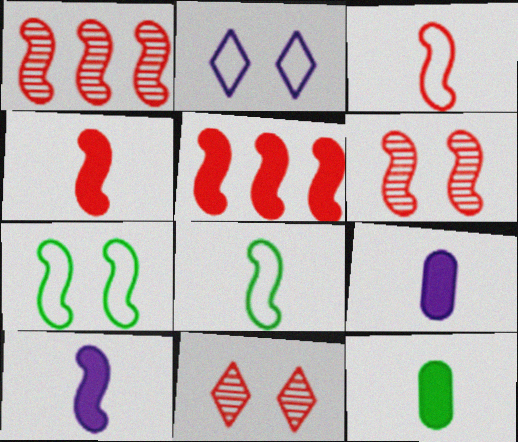[[1, 2, 12], 
[1, 7, 10], 
[3, 5, 6]]